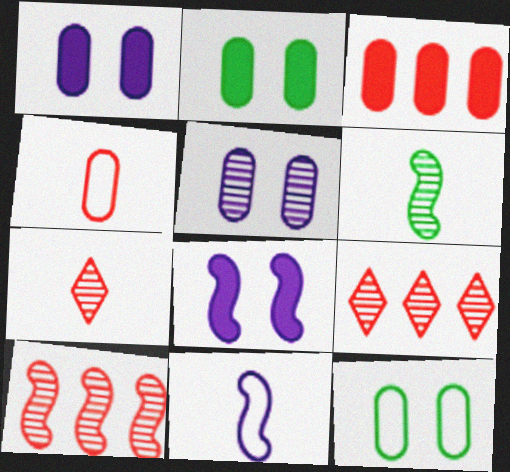[[2, 9, 11], 
[5, 6, 9]]